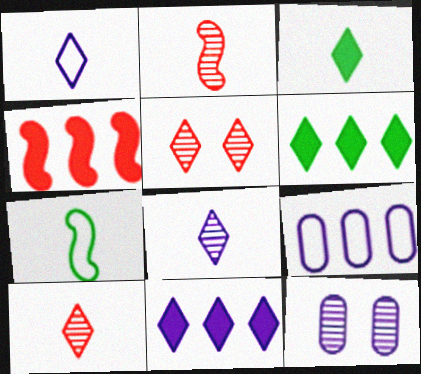[[1, 3, 10], 
[1, 5, 6]]